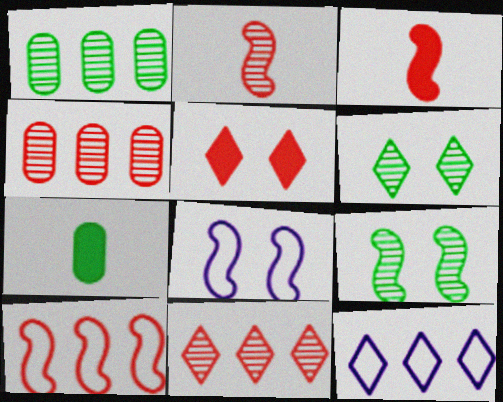[[7, 8, 11]]